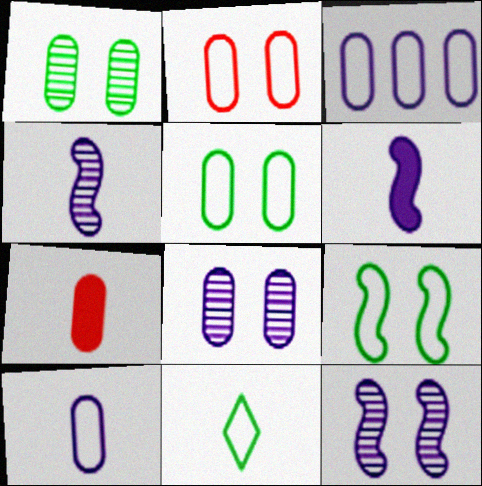[[1, 3, 7], 
[4, 7, 11]]